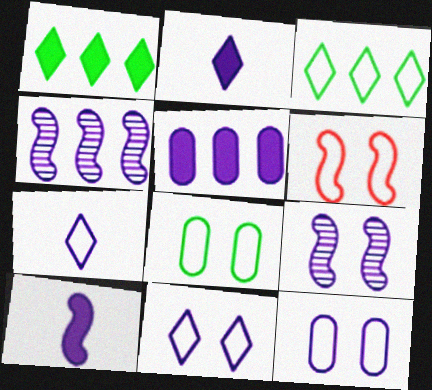[[2, 4, 12], 
[5, 7, 9], 
[6, 8, 11]]